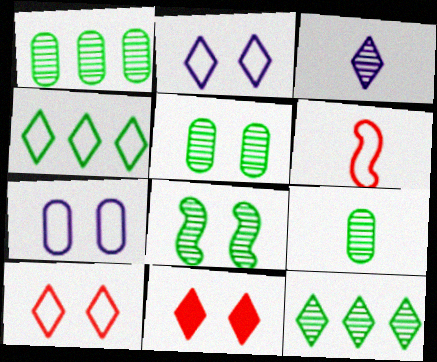[[1, 5, 9], 
[3, 4, 11], 
[4, 6, 7], 
[7, 8, 11], 
[8, 9, 12]]